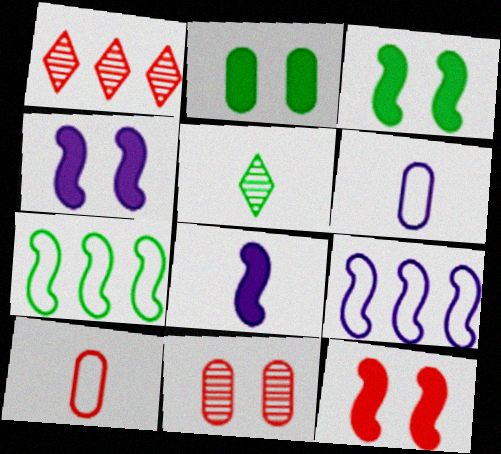[[1, 3, 6], 
[1, 10, 12], 
[2, 5, 7], 
[3, 4, 12], 
[5, 8, 10]]